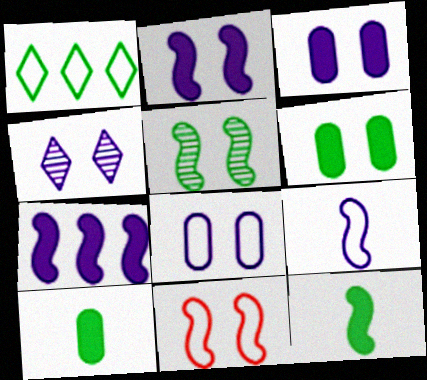[[1, 5, 10], 
[2, 4, 8], 
[2, 5, 11], 
[4, 6, 11]]